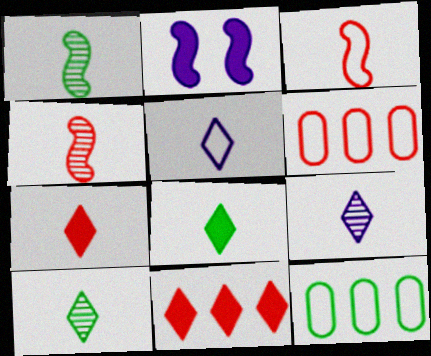[[2, 6, 10], 
[5, 7, 10]]